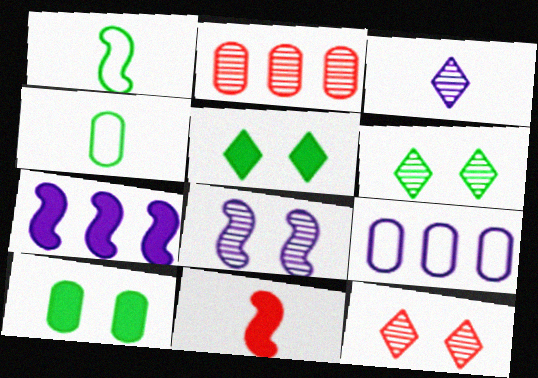[[3, 4, 11], 
[4, 7, 12], 
[6, 9, 11]]